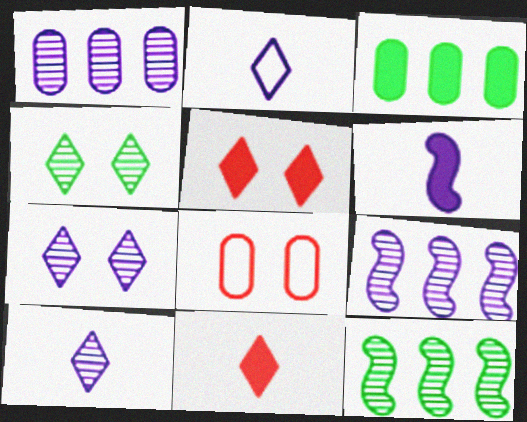[[3, 5, 6]]